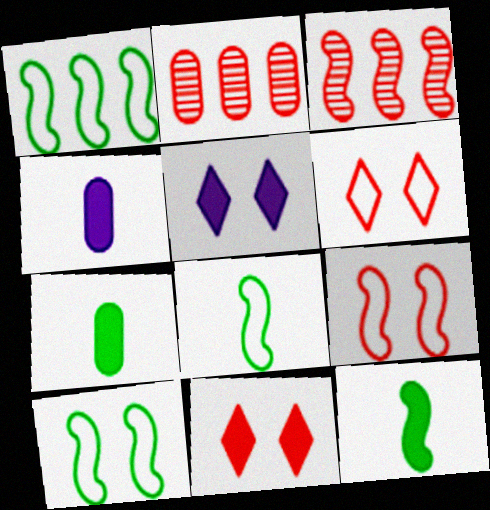[[1, 8, 10], 
[2, 5, 8]]